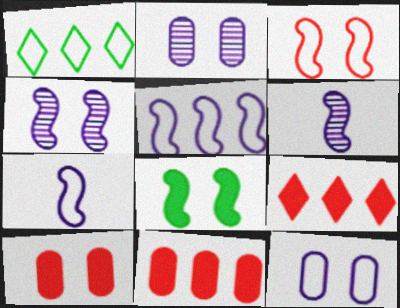[[1, 6, 10], 
[3, 4, 8]]